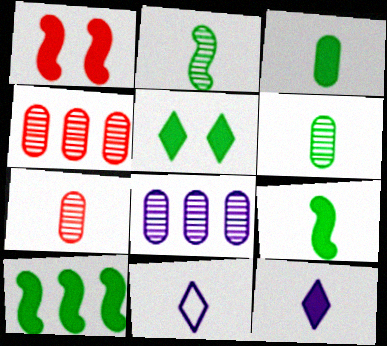[[3, 5, 10], 
[7, 9, 11]]